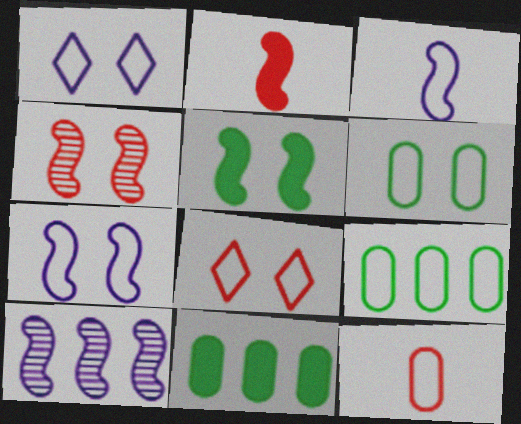[[3, 8, 9], 
[4, 5, 7], 
[6, 7, 8]]